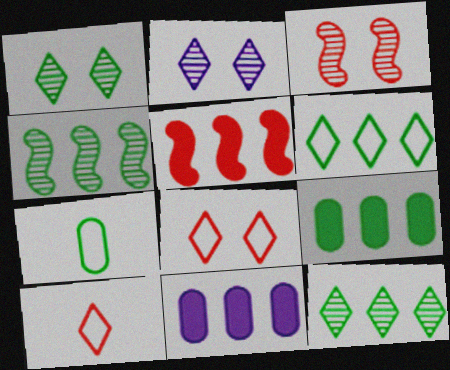[[2, 5, 7], 
[4, 6, 9]]